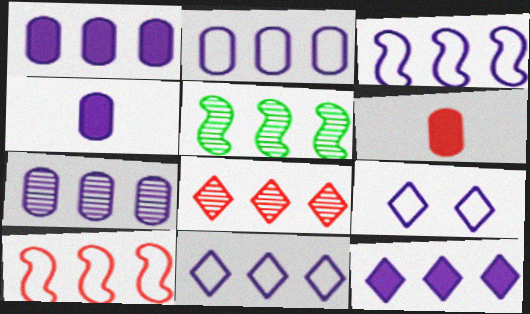[[1, 2, 7], 
[2, 3, 11], 
[3, 7, 12], 
[5, 6, 9], 
[5, 7, 8]]